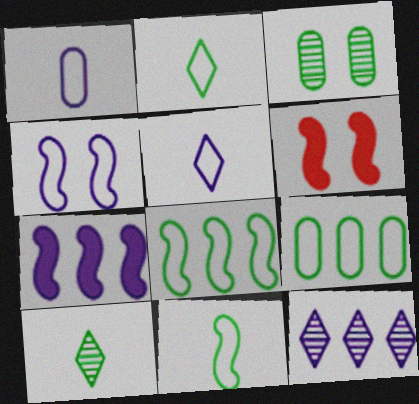[]